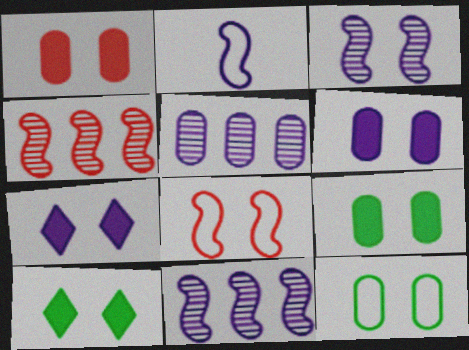[[1, 6, 9], 
[2, 5, 7]]